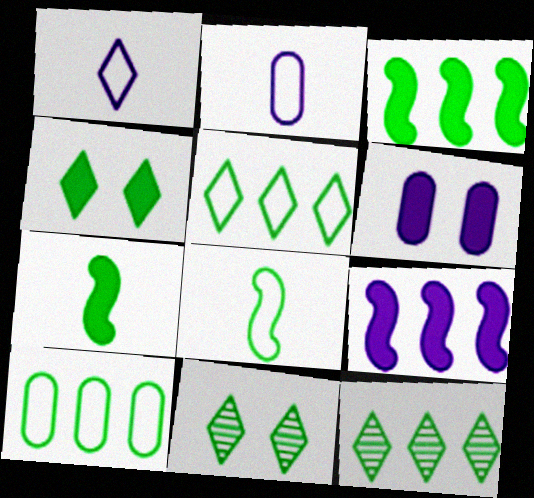[[3, 10, 12], 
[7, 10, 11]]